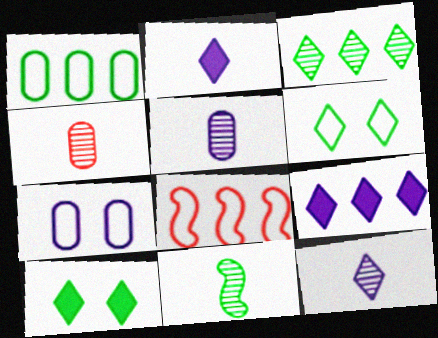[[1, 10, 11], 
[4, 11, 12], 
[5, 8, 10]]